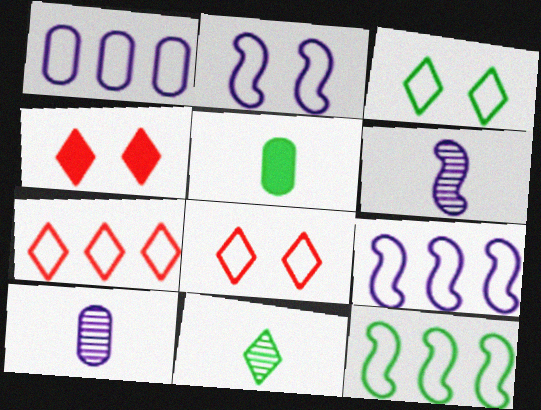[[1, 7, 12], 
[4, 10, 12]]